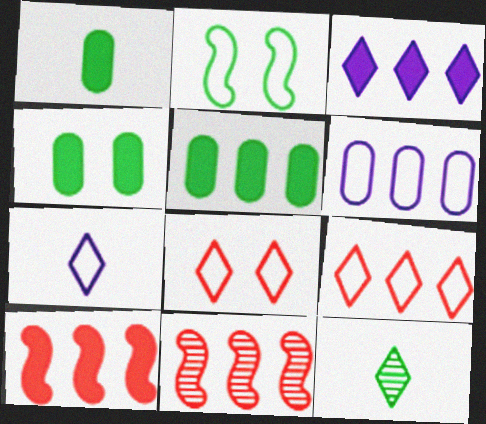[[1, 4, 5], 
[2, 5, 12], 
[3, 5, 10], 
[3, 8, 12], 
[4, 7, 11]]